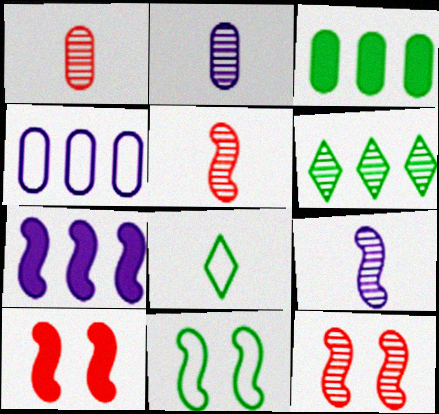[[2, 6, 12], 
[5, 7, 11]]